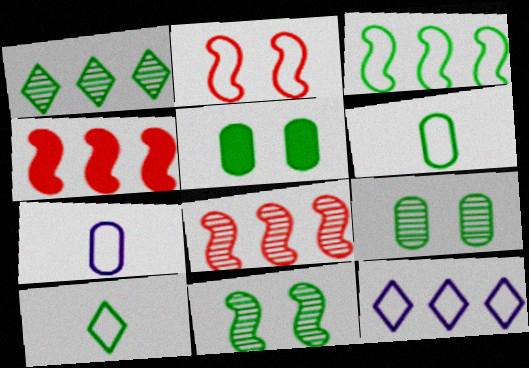[[2, 6, 12]]